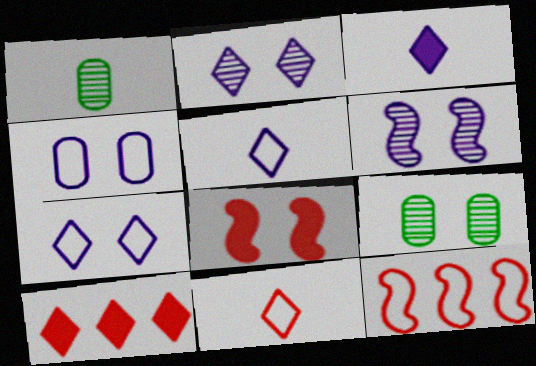[[3, 9, 12], 
[7, 8, 9]]